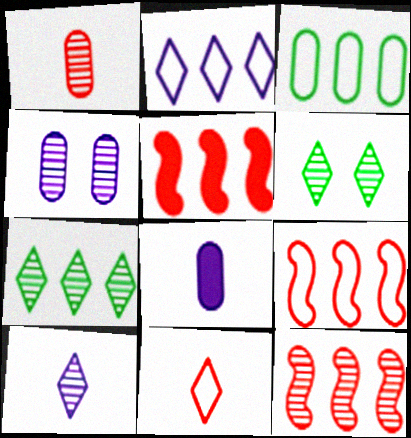[[2, 3, 9], 
[5, 9, 12], 
[6, 8, 9]]